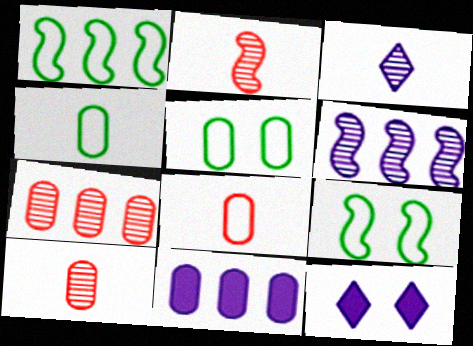[[1, 10, 12], 
[5, 10, 11]]